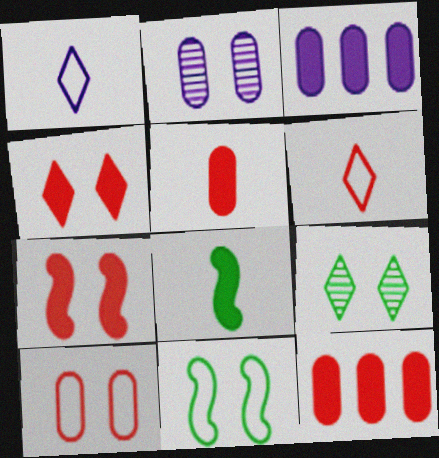[[2, 4, 11], 
[3, 4, 8]]